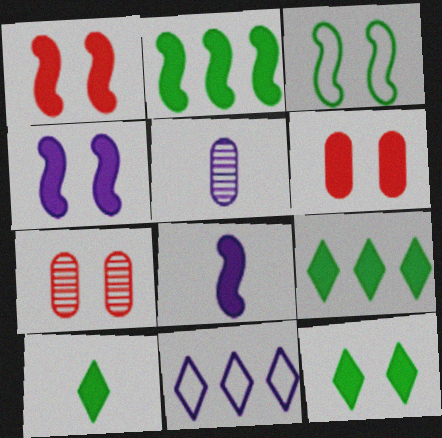[[1, 2, 8], 
[4, 5, 11], 
[4, 6, 12], 
[6, 8, 9], 
[9, 10, 12]]